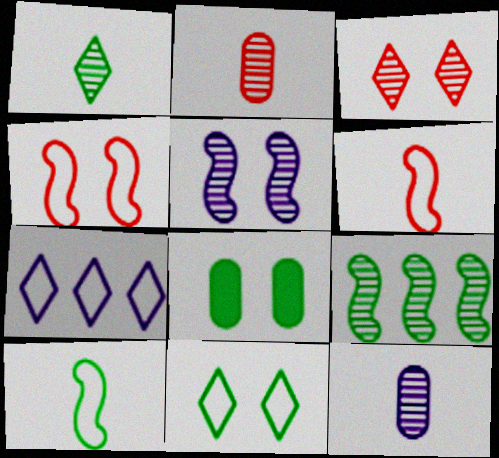[[3, 9, 12]]